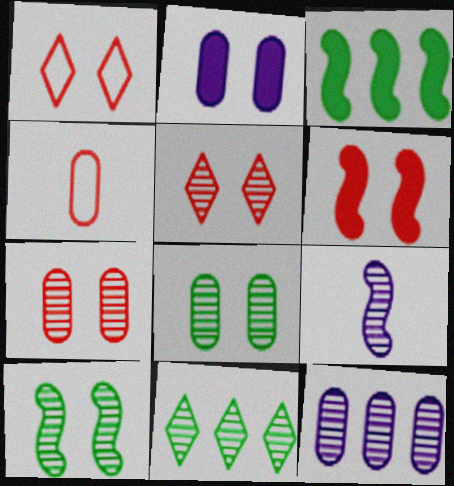[[1, 2, 10], 
[1, 6, 7], 
[7, 9, 11]]